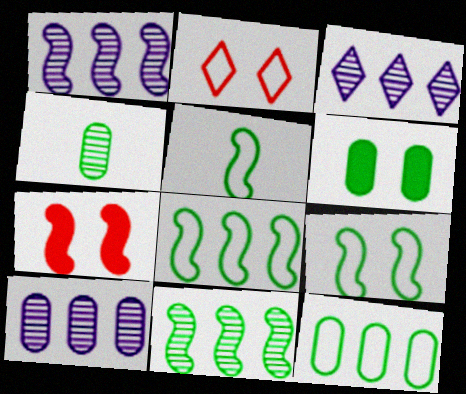[[1, 3, 10], 
[1, 5, 7], 
[4, 6, 12], 
[5, 8, 9]]